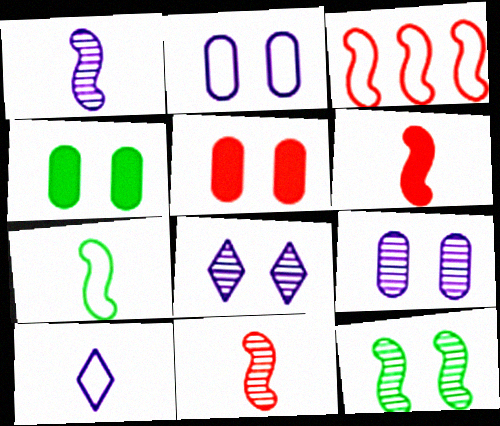[[1, 6, 7]]